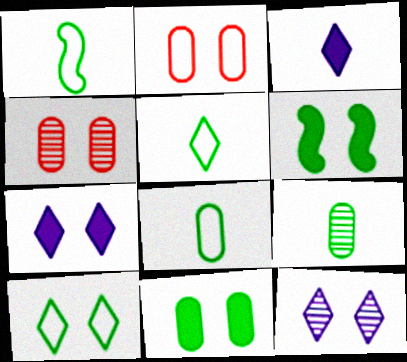[[1, 5, 8], 
[2, 6, 12]]